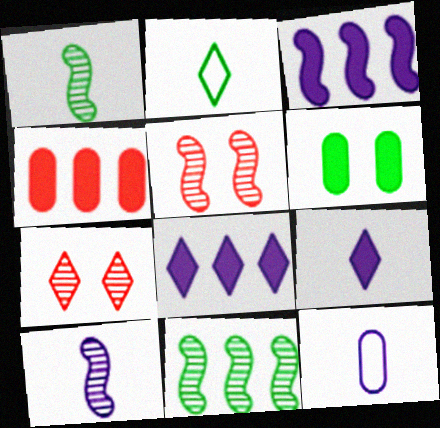[[2, 6, 11], 
[2, 7, 8], 
[5, 10, 11], 
[9, 10, 12]]